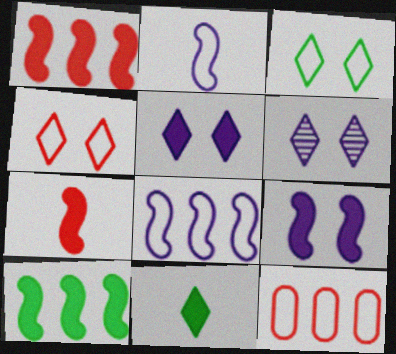[[2, 3, 12], 
[7, 9, 10]]